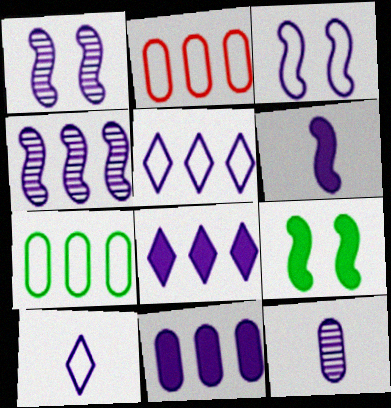[[1, 10, 11], 
[3, 4, 6], 
[3, 8, 12], 
[4, 5, 11], 
[6, 10, 12]]